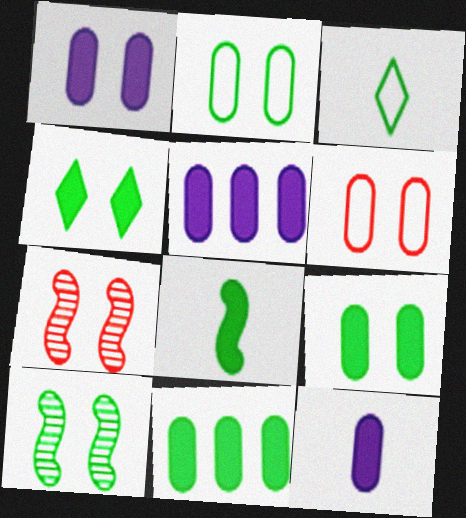[[1, 5, 12], 
[2, 4, 10], 
[3, 5, 7], 
[3, 10, 11], 
[4, 8, 11]]